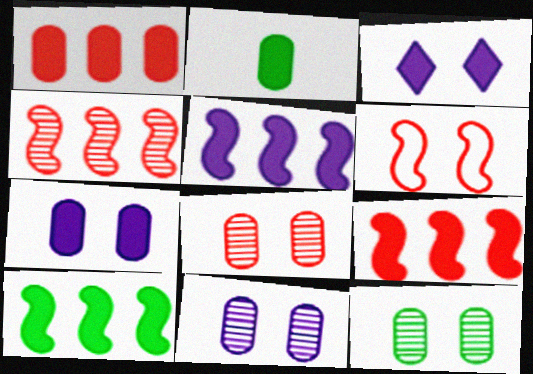[[1, 2, 7], 
[2, 3, 9], 
[3, 6, 12], 
[5, 9, 10], 
[8, 11, 12]]